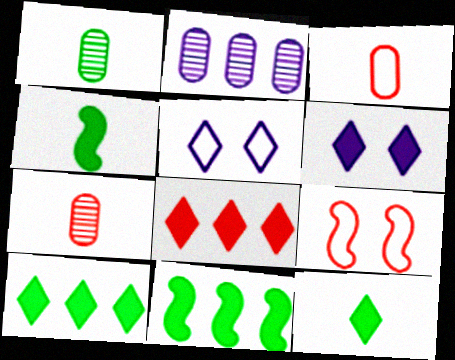[[2, 9, 12], 
[5, 7, 11], 
[6, 8, 12], 
[7, 8, 9]]